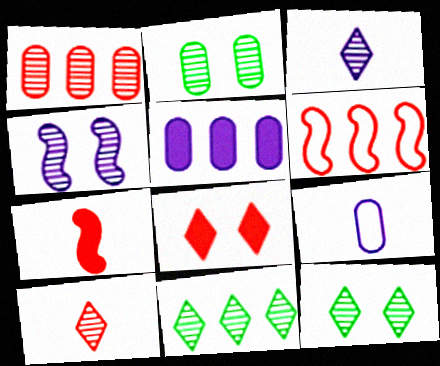[[5, 6, 11]]